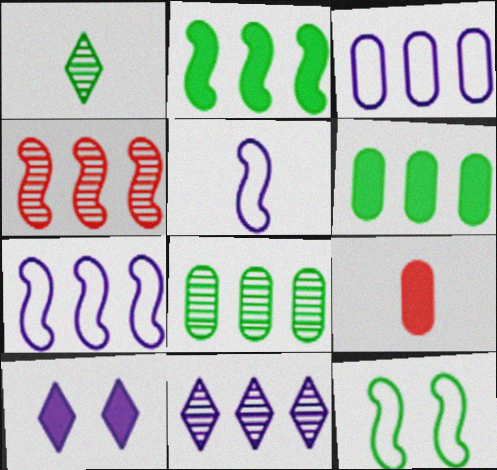[[1, 5, 9], 
[1, 6, 12], 
[2, 4, 7], 
[2, 9, 10], 
[4, 8, 11], 
[9, 11, 12]]